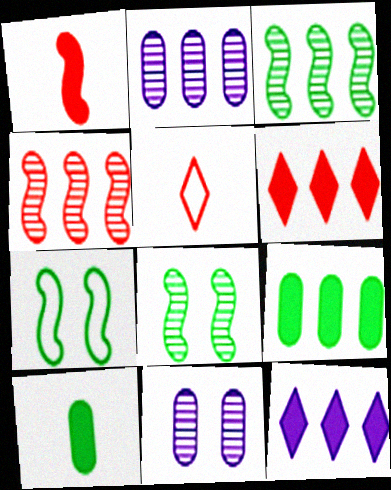[]